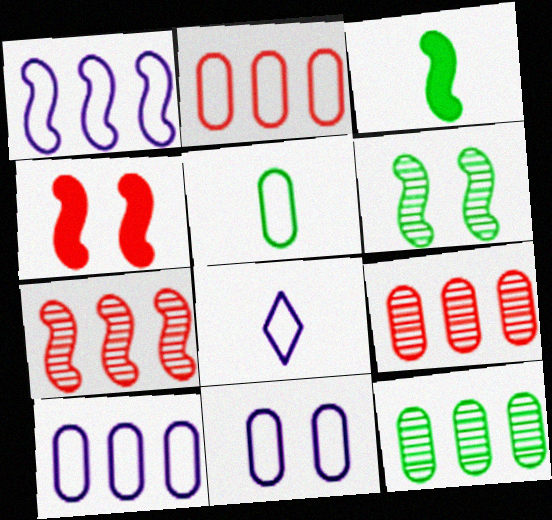[[1, 8, 11], 
[2, 5, 11], 
[4, 8, 12]]